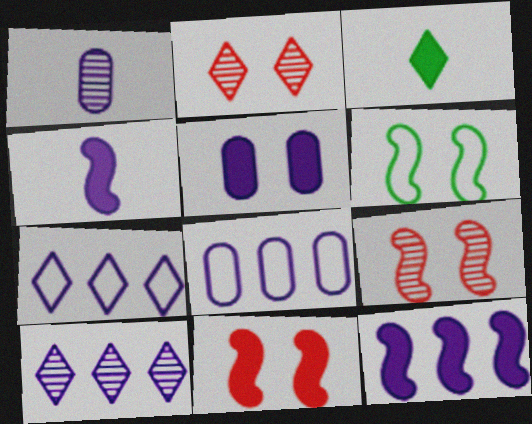[[1, 5, 8], 
[2, 3, 7], 
[2, 5, 6], 
[3, 8, 9], 
[8, 10, 12]]